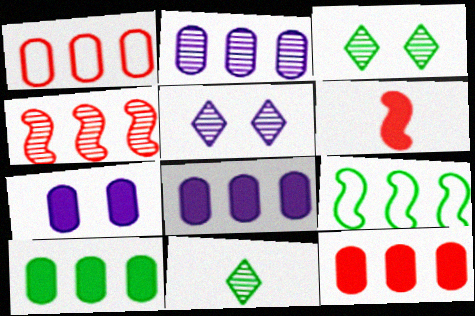[[1, 2, 10], 
[8, 10, 12]]